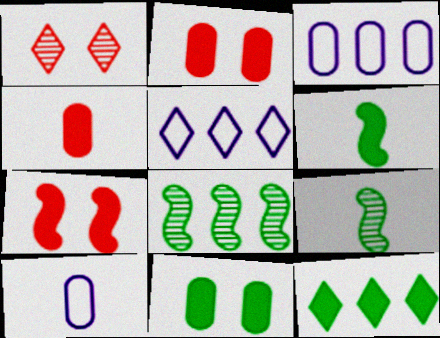[[1, 3, 6], 
[2, 5, 9], 
[6, 11, 12]]